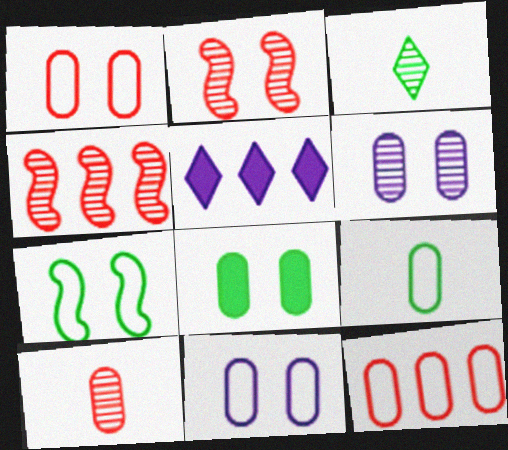[[1, 6, 8], 
[2, 5, 9], 
[3, 4, 6], 
[5, 7, 10], 
[9, 11, 12]]